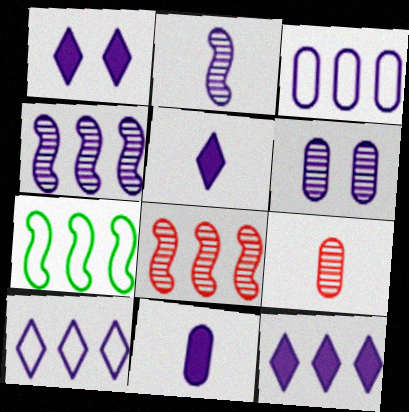[[1, 2, 3], 
[1, 5, 12], 
[1, 7, 9], 
[3, 4, 12], 
[3, 6, 11]]